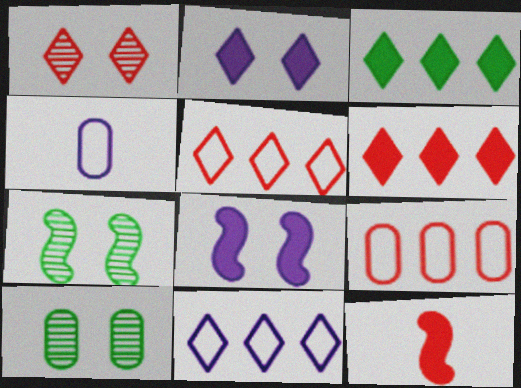[[1, 9, 12], 
[4, 6, 7], 
[10, 11, 12]]